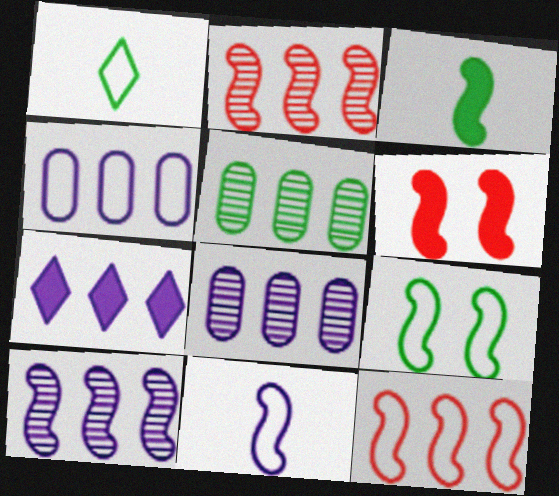[[1, 6, 8], 
[4, 7, 10], 
[5, 7, 12], 
[9, 11, 12]]